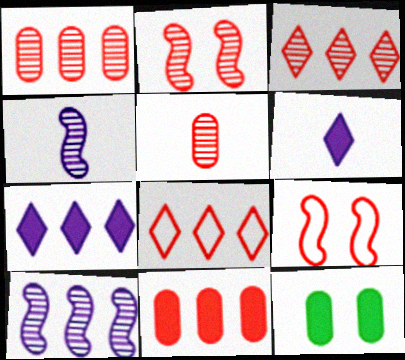[[2, 3, 5], 
[4, 8, 12]]